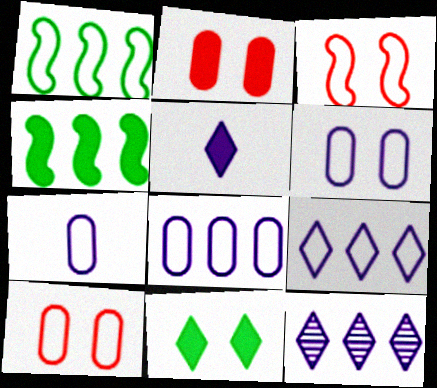[[2, 4, 5], 
[6, 7, 8]]